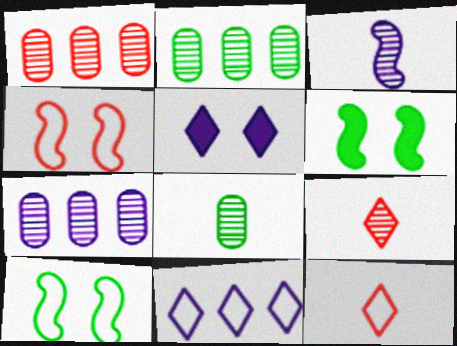[[1, 2, 7], 
[3, 8, 9], 
[6, 7, 12]]